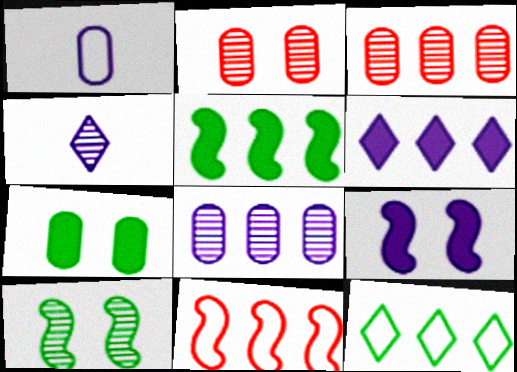[[1, 3, 7], 
[3, 4, 10], 
[4, 7, 11]]